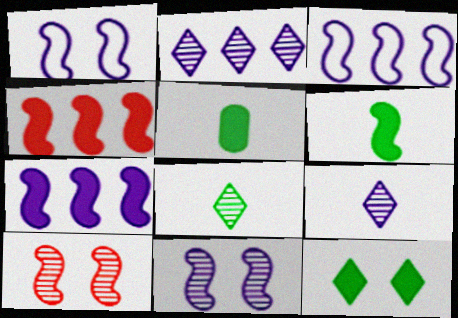[[3, 6, 10]]